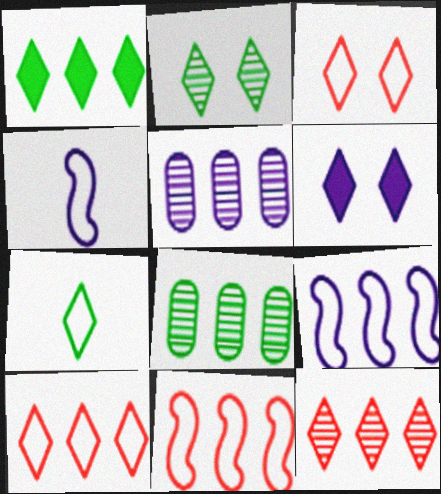[[1, 2, 7], 
[1, 5, 11], 
[2, 3, 6], 
[4, 5, 6], 
[6, 7, 12]]